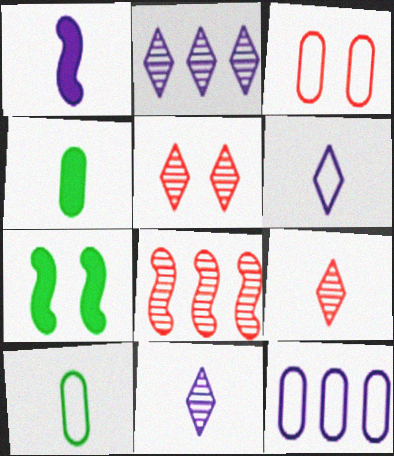[[1, 9, 10], 
[3, 10, 12], 
[7, 9, 12]]